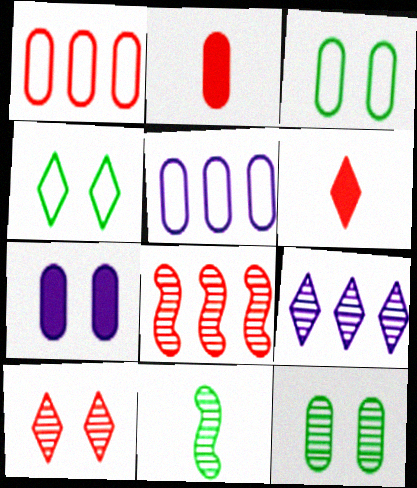[[2, 5, 12], 
[4, 6, 9]]